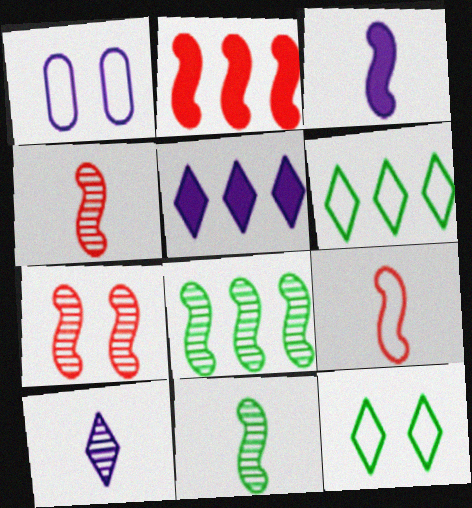[[1, 6, 9], 
[2, 7, 9], 
[3, 9, 11]]